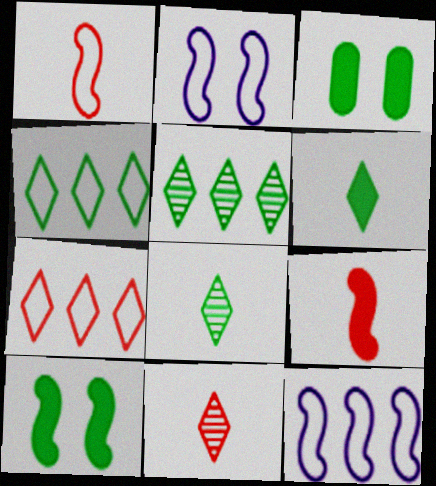[[3, 11, 12]]